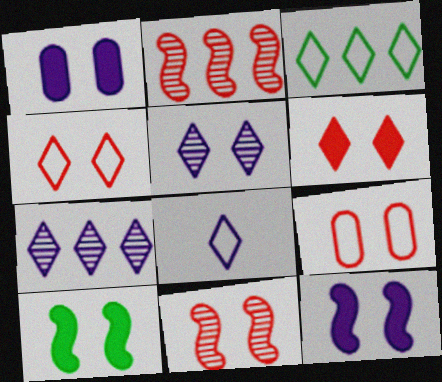[[1, 6, 10], 
[3, 4, 8], 
[5, 9, 10], 
[6, 9, 11]]